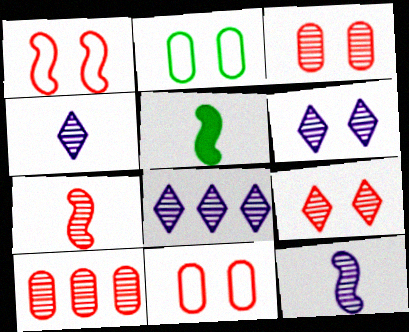[[4, 6, 8], 
[5, 8, 11], 
[7, 9, 10]]